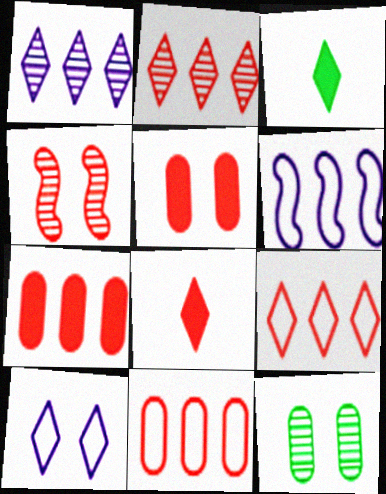[[2, 3, 10], 
[4, 8, 11], 
[6, 8, 12]]